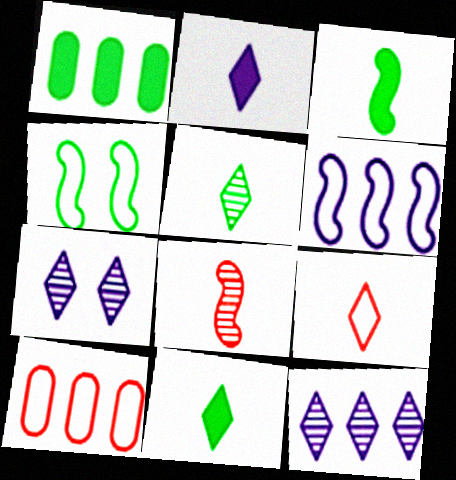[[1, 4, 5], 
[2, 5, 9], 
[3, 7, 10]]